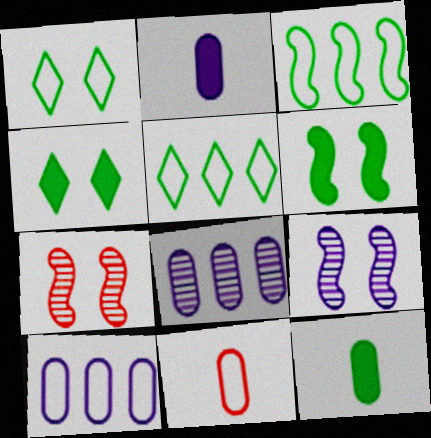[[2, 5, 7]]